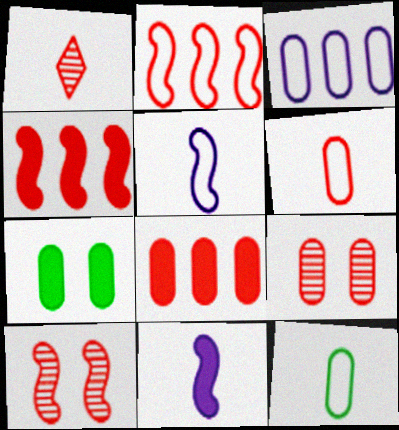[[1, 11, 12], 
[6, 8, 9]]